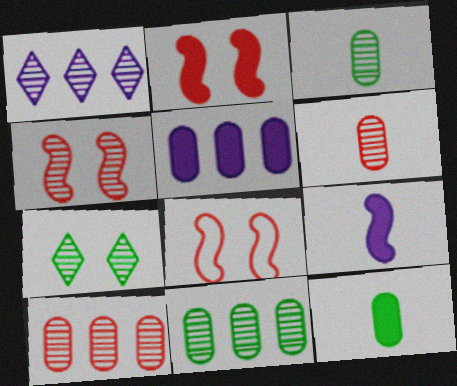[[1, 3, 4], 
[1, 8, 12], 
[2, 4, 8]]